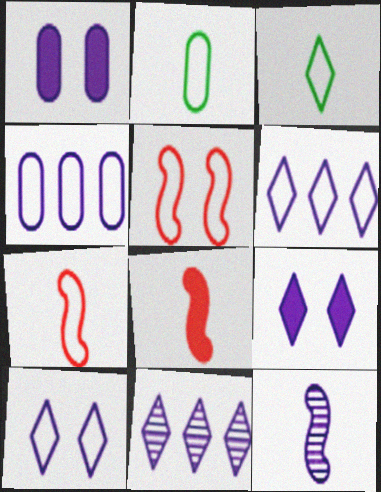[[1, 6, 12], 
[2, 5, 6], 
[3, 4, 5], 
[4, 9, 12]]